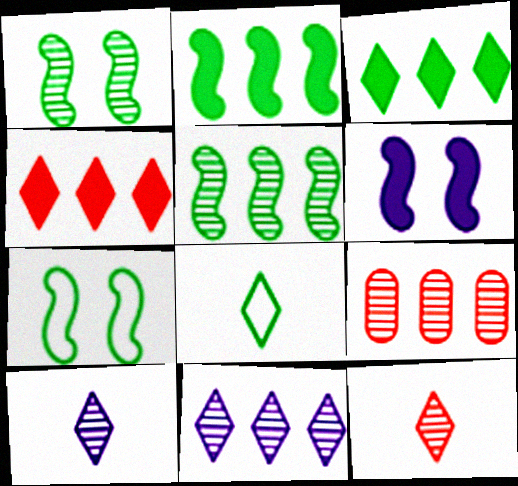[[1, 9, 10], 
[5, 9, 11], 
[6, 8, 9]]